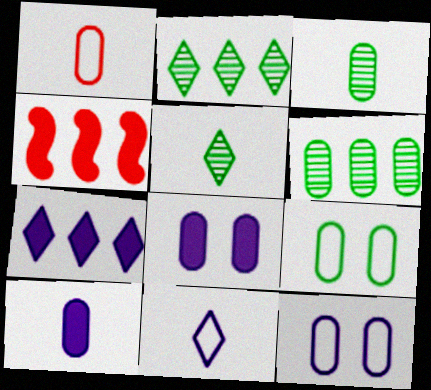[[1, 3, 10], 
[1, 6, 8], 
[4, 5, 12]]